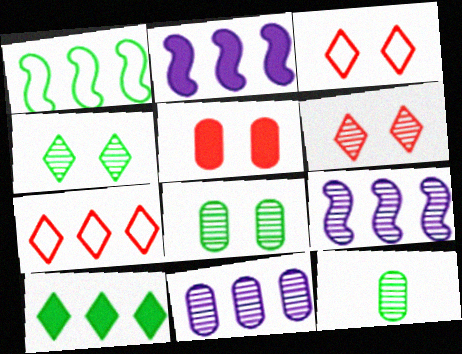[[2, 3, 12], 
[6, 9, 12]]